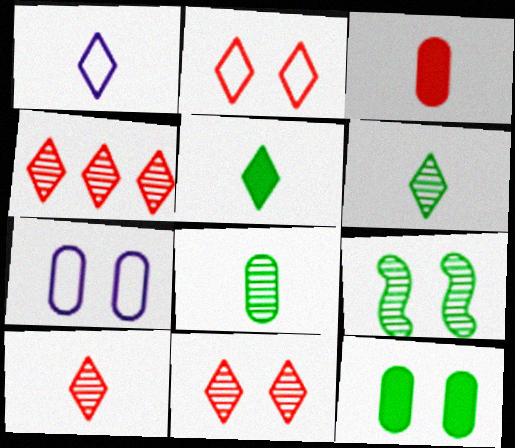[[1, 5, 10], 
[4, 10, 11]]